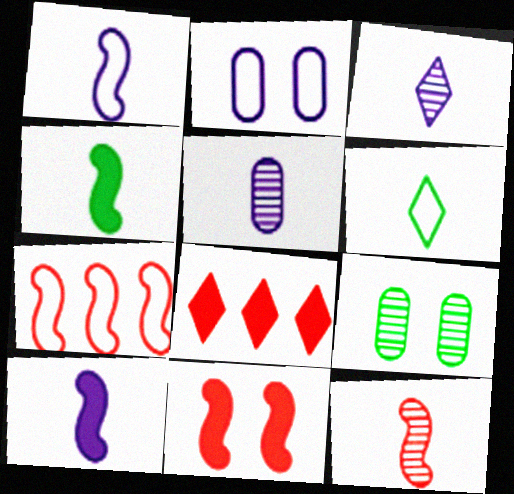[[1, 4, 12], 
[1, 8, 9], 
[2, 6, 7], 
[7, 11, 12]]